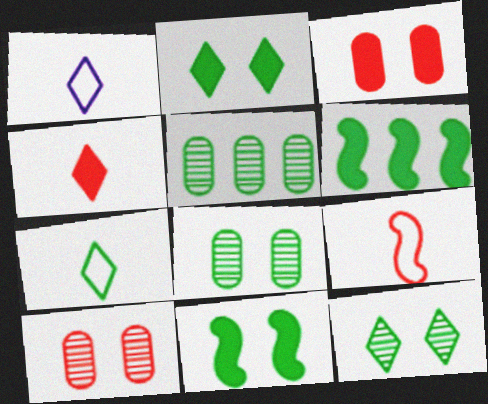[[1, 6, 10], 
[5, 7, 11], 
[6, 7, 8]]